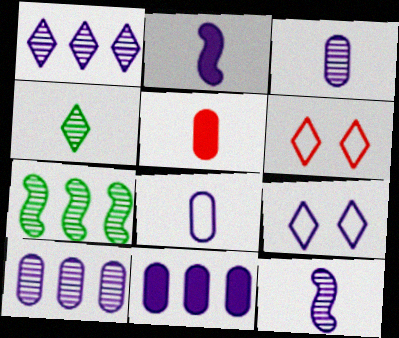[[2, 9, 10], 
[5, 7, 9], 
[9, 11, 12]]